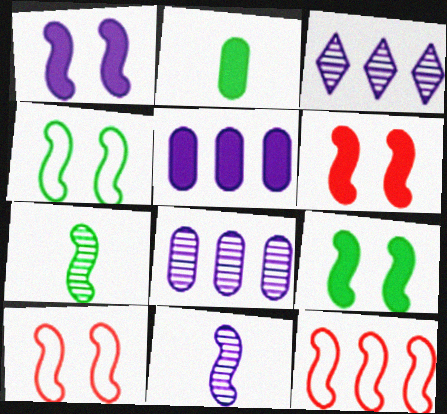[[1, 6, 9], 
[1, 7, 12], 
[2, 3, 10], 
[9, 11, 12]]